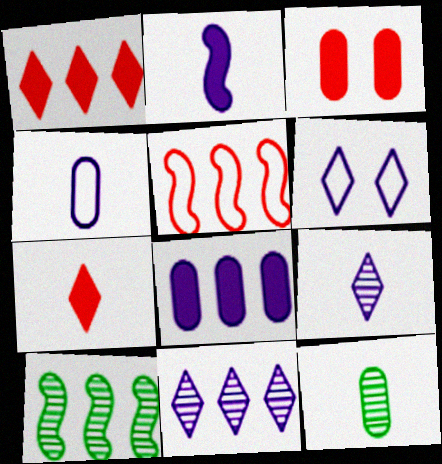[[2, 4, 9]]